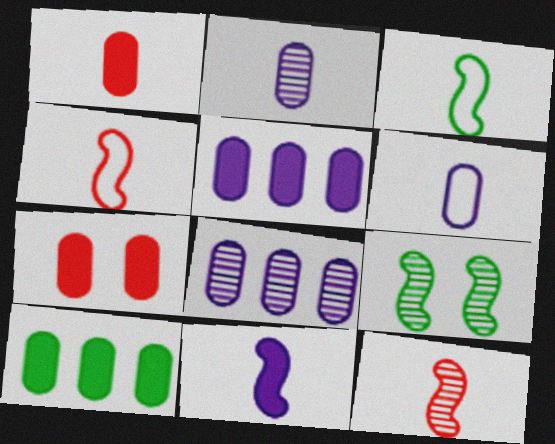[[3, 11, 12]]